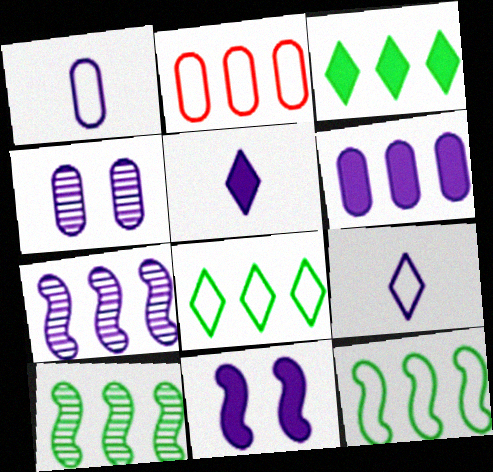[[1, 4, 6], 
[2, 3, 7], 
[5, 6, 11]]